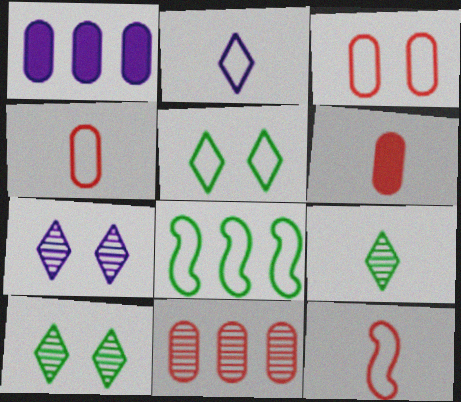[[1, 10, 12], 
[2, 3, 8], 
[3, 6, 11], 
[6, 7, 8]]